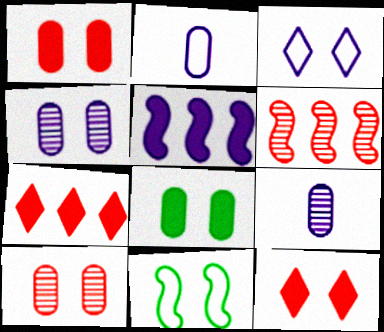[[3, 5, 9], 
[4, 11, 12], 
[7, 9, 11]]